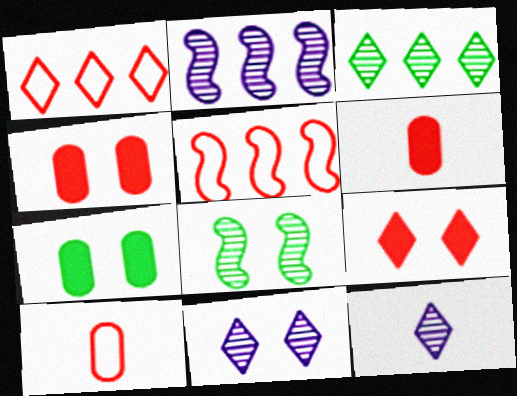[[5, 7, 12]]